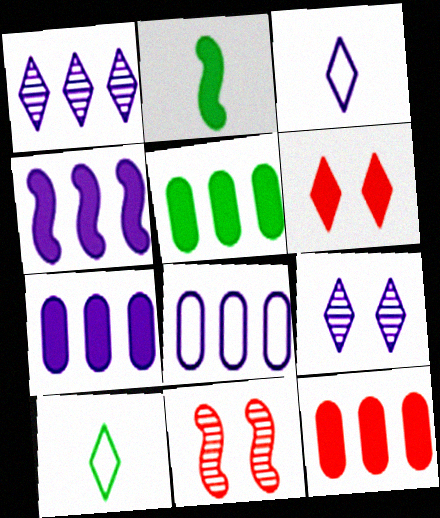[[1, 4, 8], 
[1, 6, 10], 
[2, 6, 7], 
[3, 5, 11], 
[5, 7, 12], 
[7, 10, 11]]